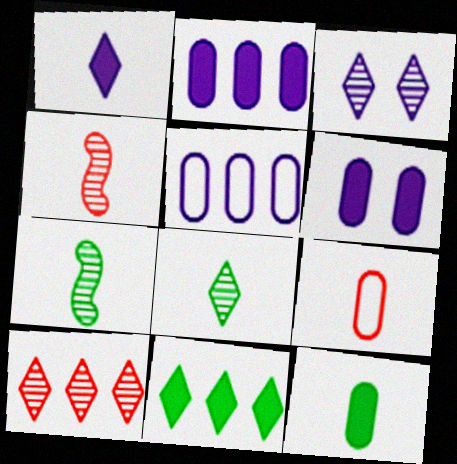[[1, 7, 9], 
[3, 8, 10]]